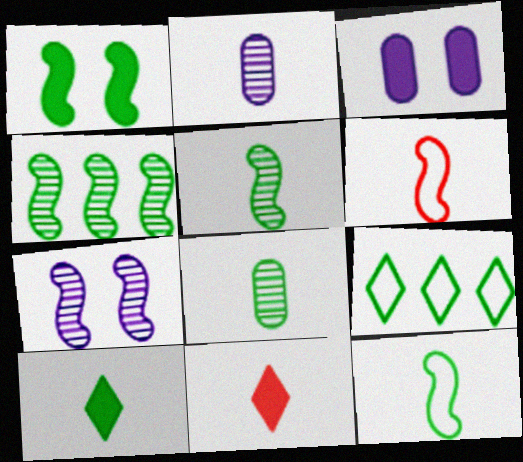[[1, 4, 12], 
[1, 8, 9], 
[2, 6, 10], 
[2, 11, 12], 
[8, 10, 12]]